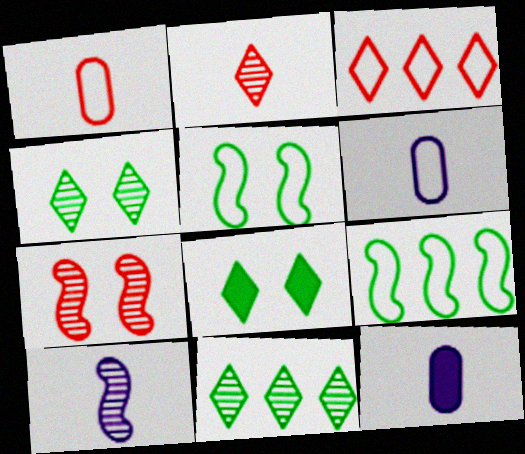[[3, 5, 6]]